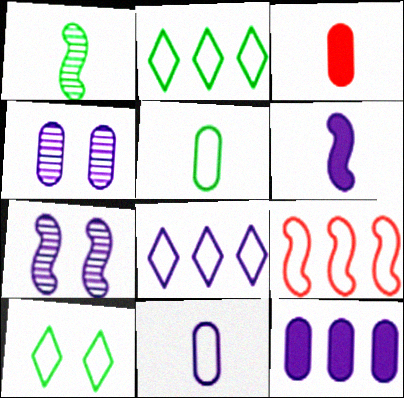[[2, 3, 7], 
[4, 6, 8], 
[4, 11, 12], 
[9, 10, 11]]